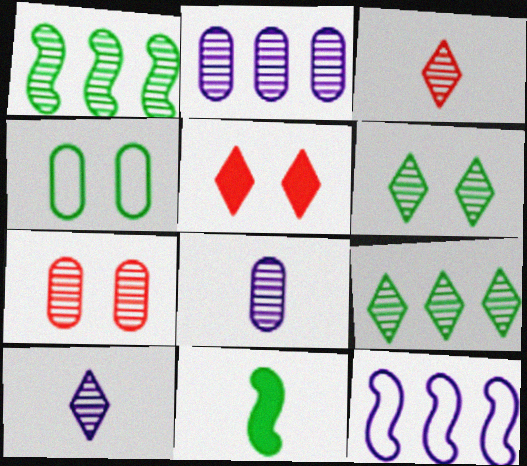[[1, 7, 10], 
[4, 9, 11]]